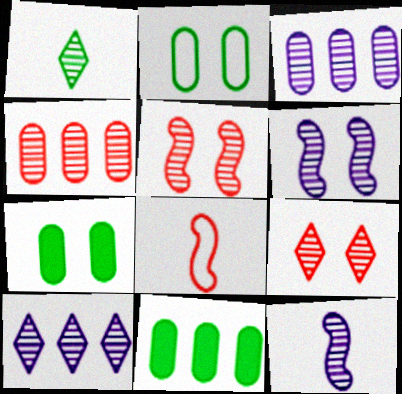[[1, 3, 5], 
[1, 4, 6], 
[1, 9, 10], 
[7, 8, 10]]